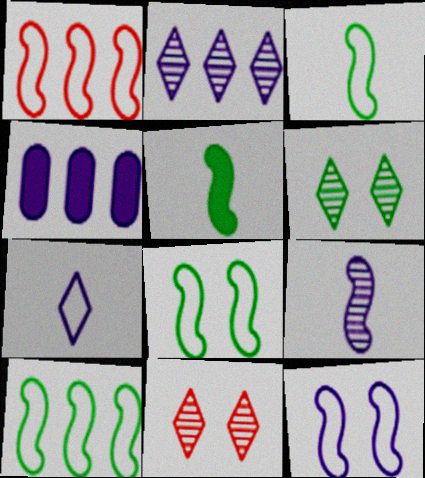[[1, 3, 12], 
[3, 4, 11], 
[3, 8, 10]]